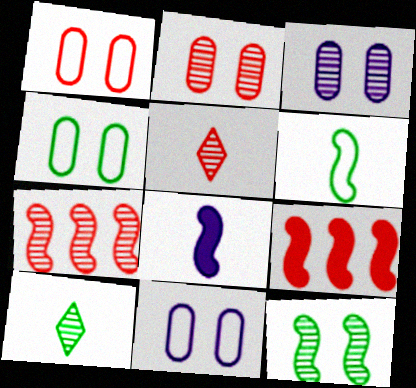[[1, 4, 11], 
[1, 5, 9], 
[2, 5, 7], 
[3, 7, 10], 
[9, 10, 11]]